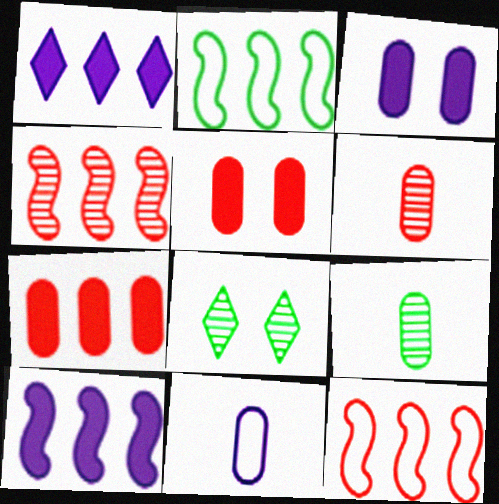[[2, 4, 10]]